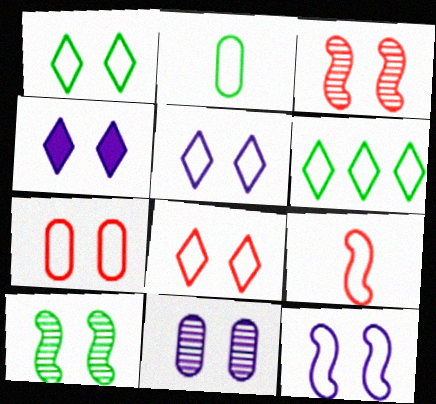[[1, 5, 8], 
[1, 7, 12], 
[4, 7, 10], 
[4, 11, 12]]